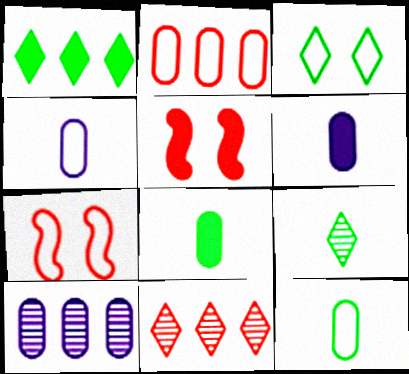[[1, 3, 9], 
[1, 5, 6]]